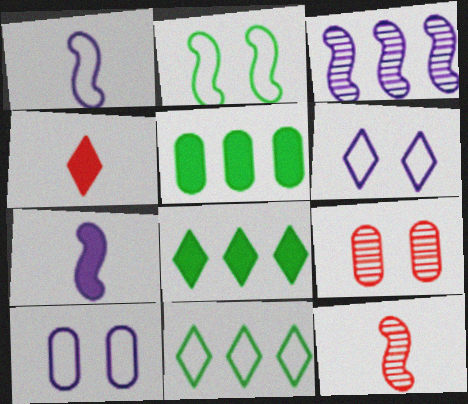[[1, 8, 9], 
[5, 6, 12], 
[7, 9, 11], 
[8, 10, 12]]